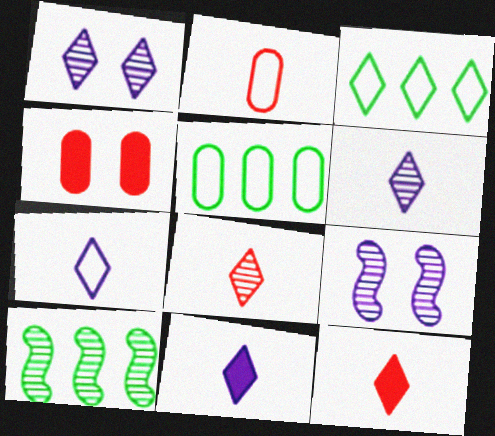[[1, 3, 12], 
[4, 7, 10], 
[5, 9, 12], 
[6, 7, 11]]